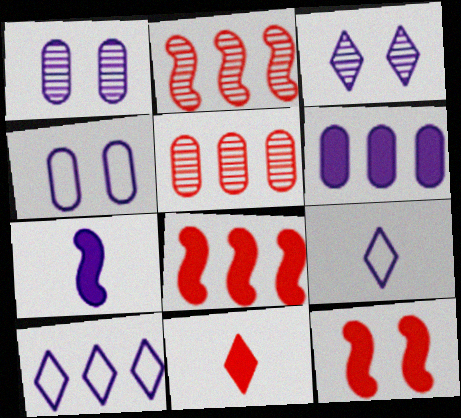[[1, 7, 10]]